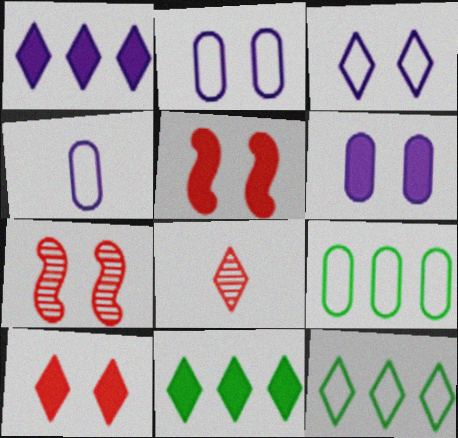[[3, 8, 11], 
[4, 7, 11]]